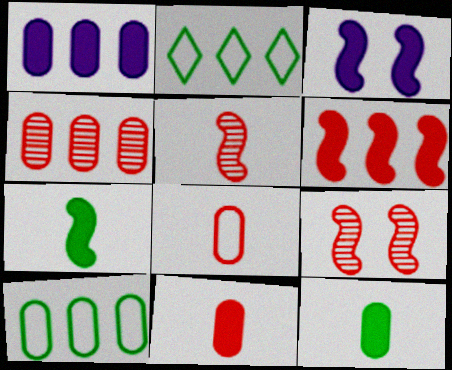[[1, 4, 10], 
[3, 6, 7]]